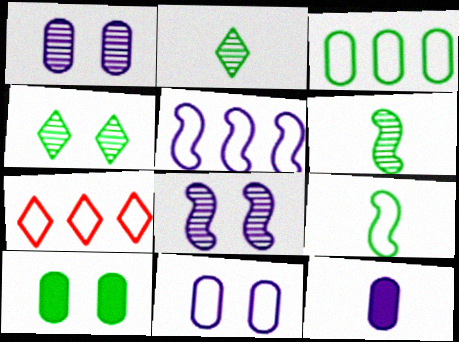[[3, 5, 7], 
[7, 9, 11]]